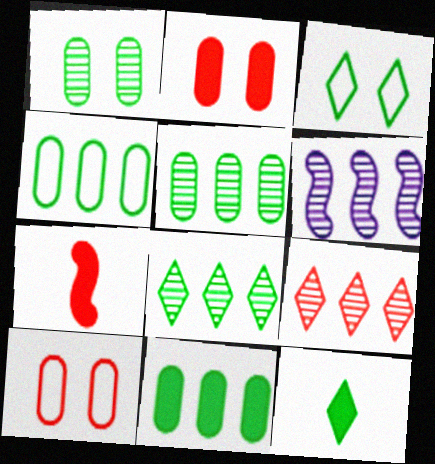[[3, 8, 12], 
[4, 5, 11], 
[5, 6, 9], 
[6, 10, 12], 
[7, 9, 10]]